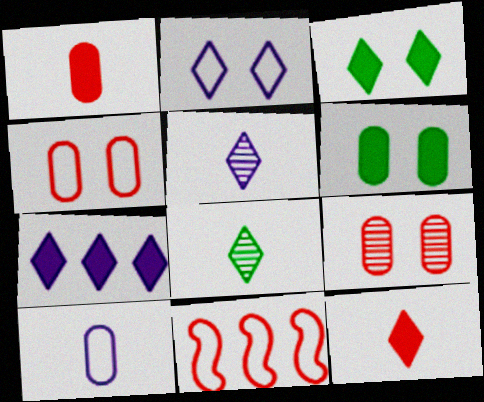[[2, 5, 7], 
[3, 7, 12], 
[5, 6, 11], 
[9, 11, 12]]